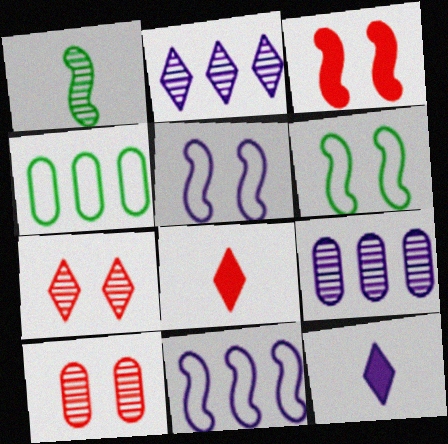[[1, 2, 10], 
[1, 3, 11], 
[1, 7, 9], 
[5, 9, 12], 
[6, 8, 9]]